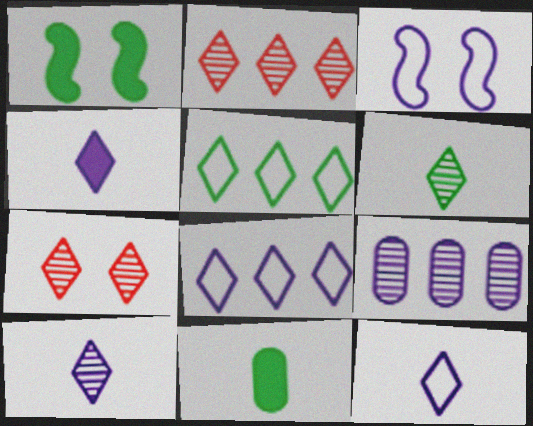[[2, 3, 11], 
[3, 4, 9], 
[4, 5, 7], 
[4, 10, 12]]